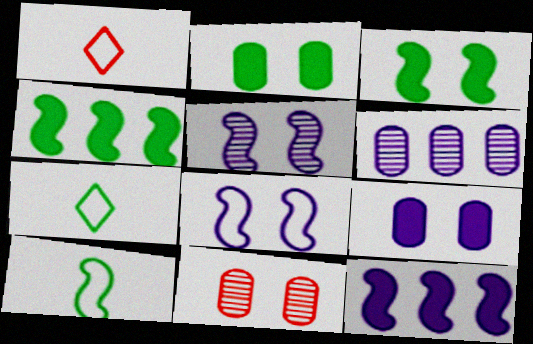[[1, 3, 6], 
[7, 11, 12]]